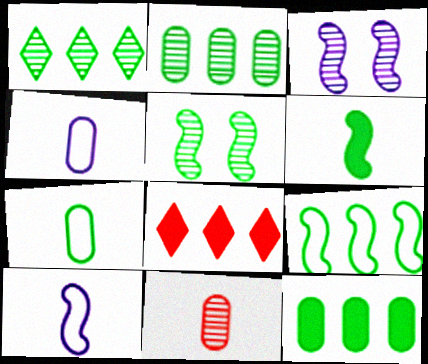[[1, 3, 11], 
[1, 9, 12], 
[3, 7, 8], 
[4, 5, 8], 
[5, 6, 9]]